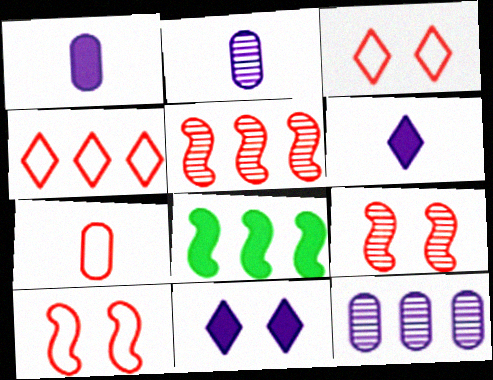[[2, 3, 8], 
[4, 7, 10], 
[4, 8, 12]]